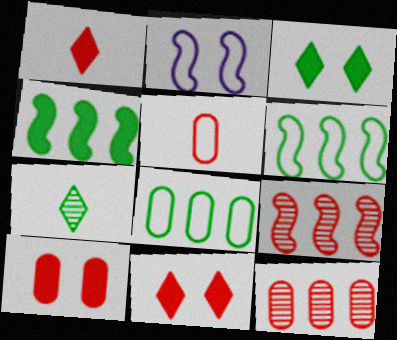[[5, 9, 11], 
[5, 10, 12]]